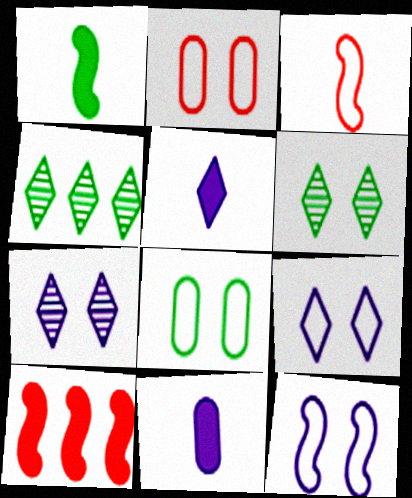[[1, 4, 8]]